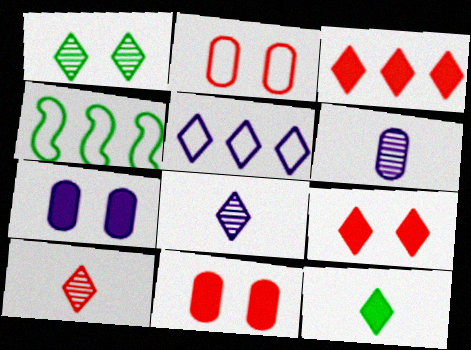[[4, 6, 9], 
[4, 7, 10], 
[4, 8, 11]]